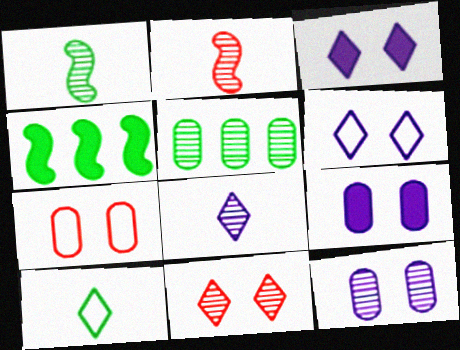[[4, 7, 8]]